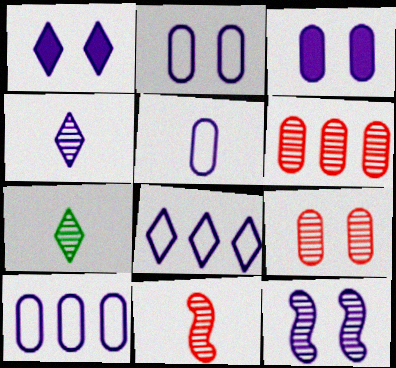[[1, 2, 12], 
[1, 4, 8], 
[2, 5, 10], 
[6, 7, 12]]